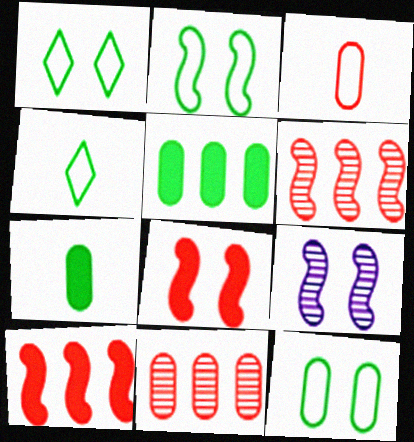[[1, 2, 12], 
[2, 8, 9]]